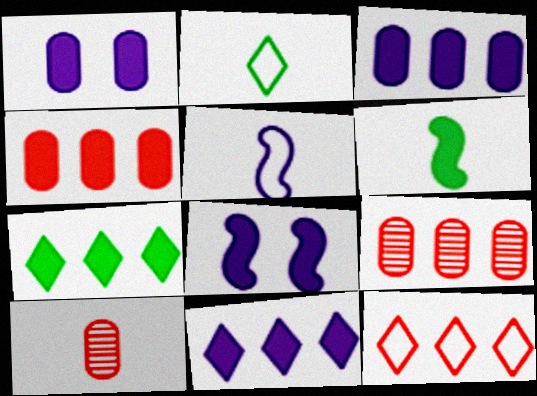[[2, 8, 9]]